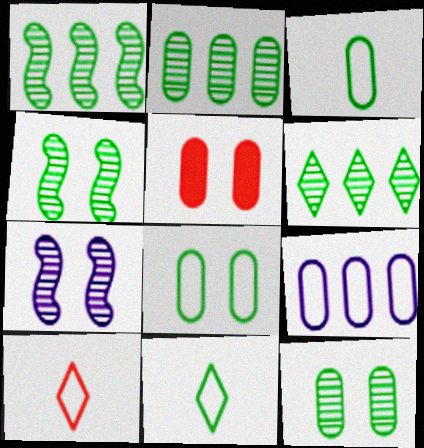[[1, 2, 6]]